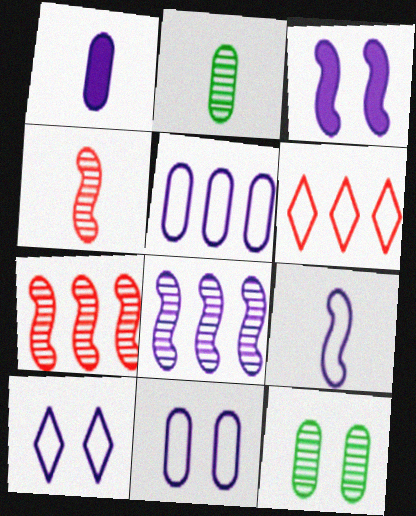[[1, 8, 10], 
[2, 3, 6], 
[3, 8, 9], 
[5, 9, 10]]